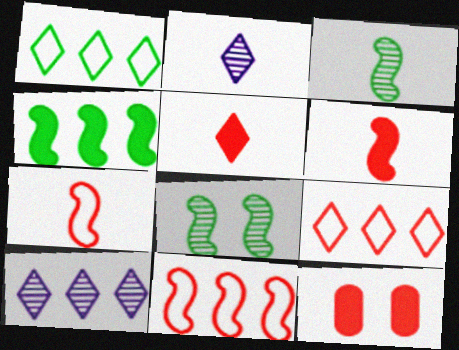[]